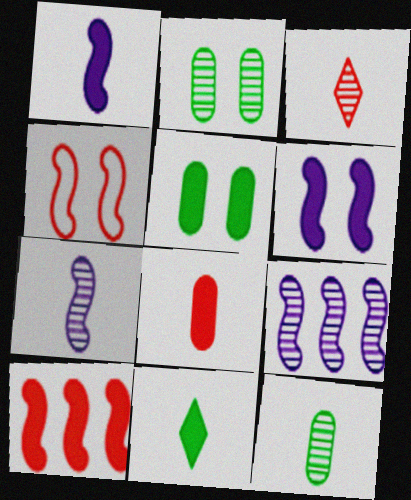[[1, 8, 11], 
[2, 3, 9], 
[3, 7, 12]]